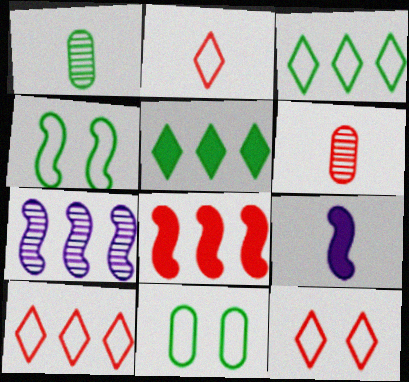[[1, 2, 9], 
[1, 4, 5], 
[2, 10, 12], 
[6, 8, 12]]